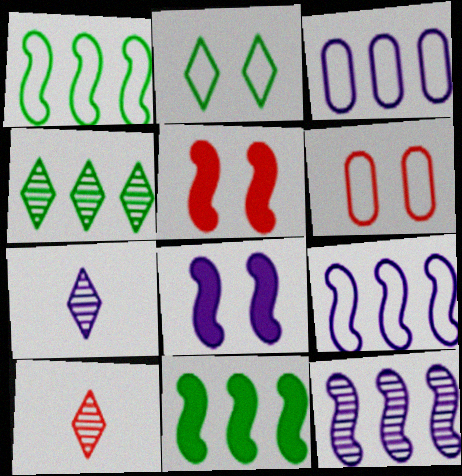[[3, 7, 8], 
[6, 7, 11]]